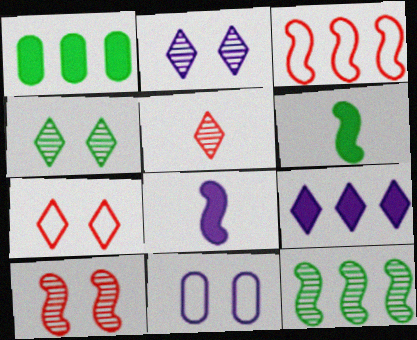[]